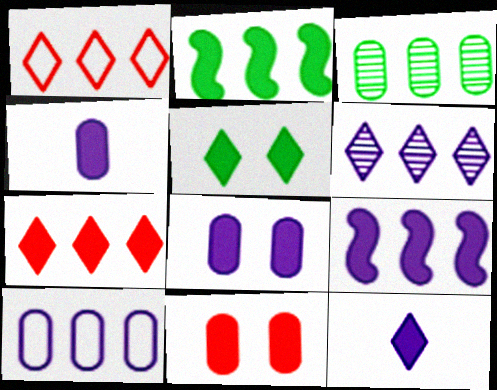[[1, 3, 9], 
[2, 11, 12], 
[5, 7, 12], 
[6, 9, 10], 
[8, 9, 12]]